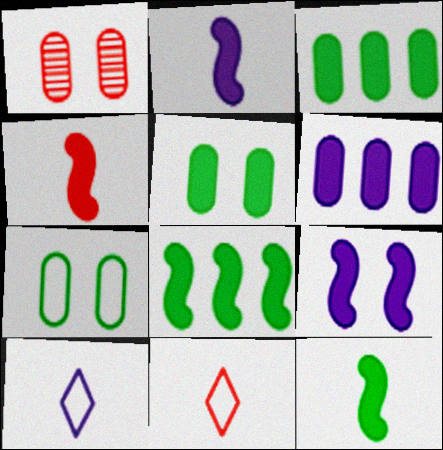[[1, 8, 10], 
[2, 4, 12], 
[4, 8, 9]]